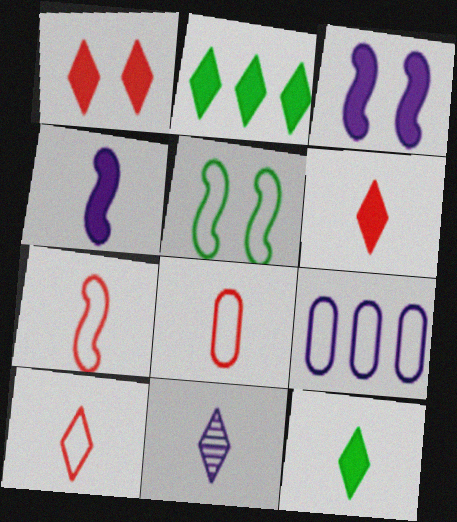[[3, 9, 11], 
[5, 9, 10], 
[7, 8, 10], 
[10, 11, 12]]